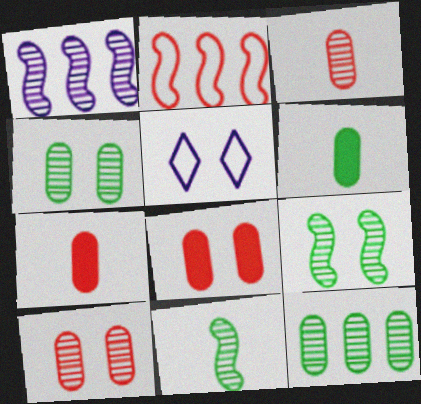[[5, 8, 9]]